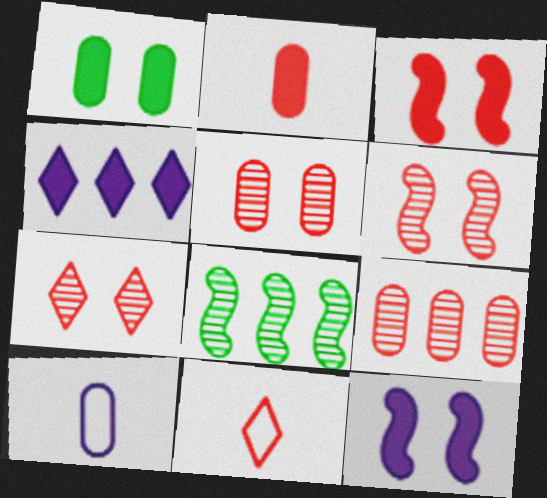[[1, 9, 10], 
[3, 9, 11], 
[5, 6, 7]]